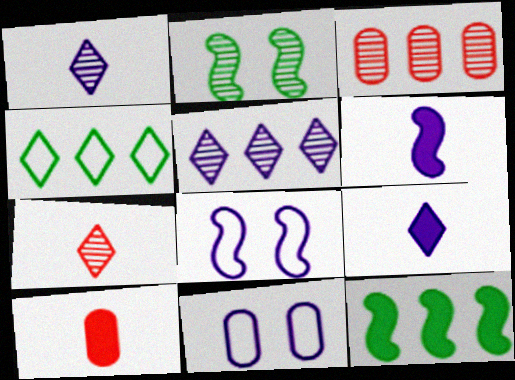[[1, 2, 3], 
[5, 6, 11], 
[7, 11, 12]]